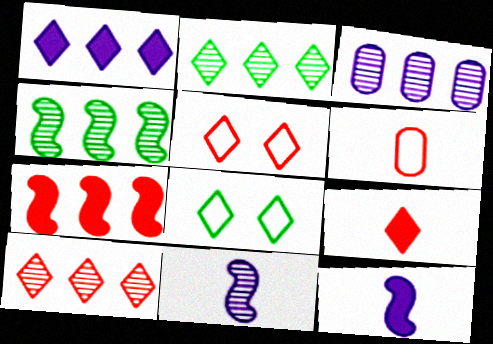[[3, 4, 10], 
[5, 9, 10]]